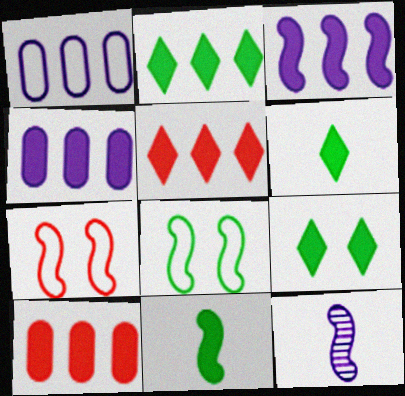[[2, 3, 10], 
[2, 6, 9]]